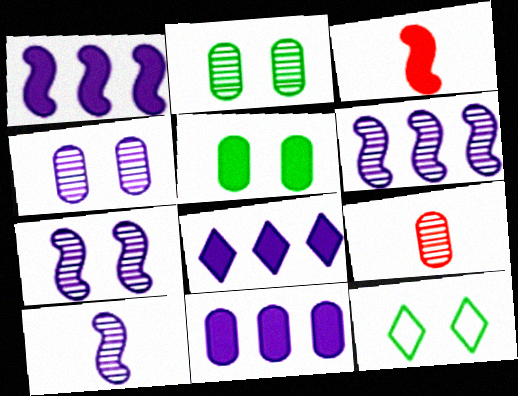[[1, 8, 11], 
[1, 9, 12], 
[3, 5, 8], 
[6, 7, 10]]